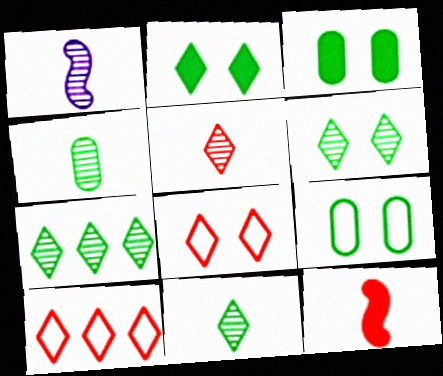[[1, 3, 10], 
[1, 4, 5], 
[6, 7, 11]]